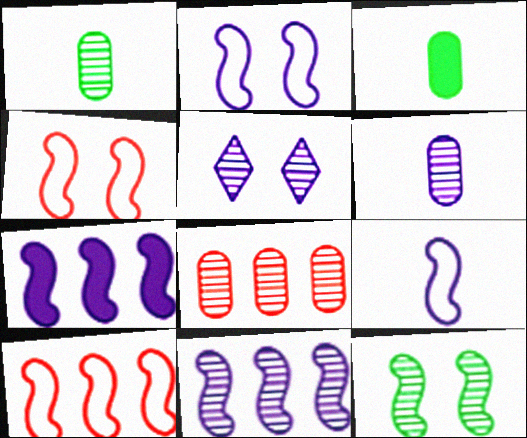[[3, 5, 10], 
[5, 6, 11]]